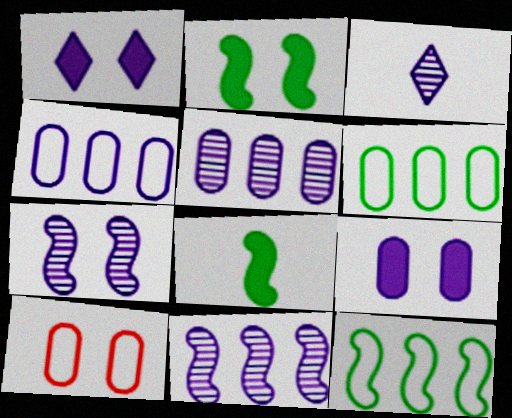[[3, 5, 7]]